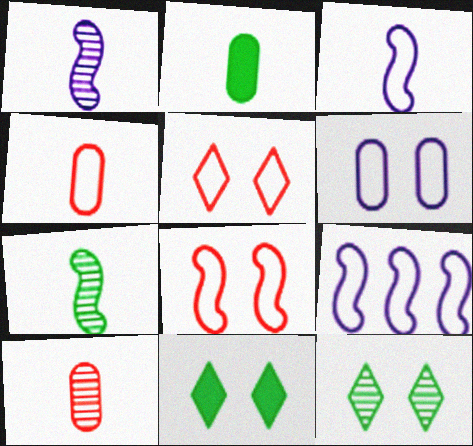[[9, 10, 11]]